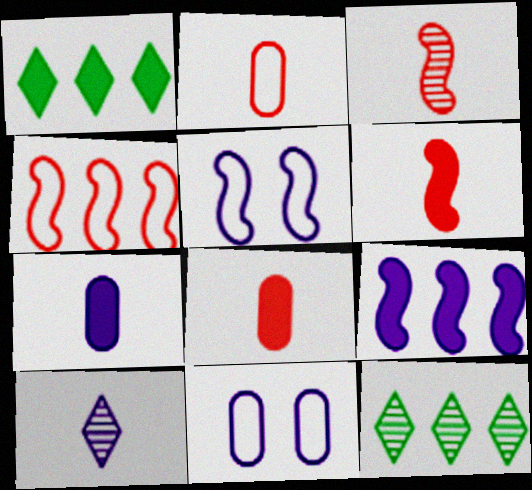[[1, 3, 11], 
[5, 8, 12], 
[6, 11, 12], 
[9, 10, 11]]